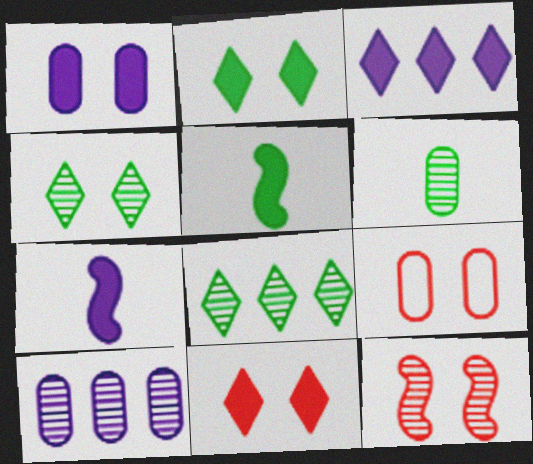[[1, 3, 7], 
[7, 8, 9], 
[9, 11, 12]]